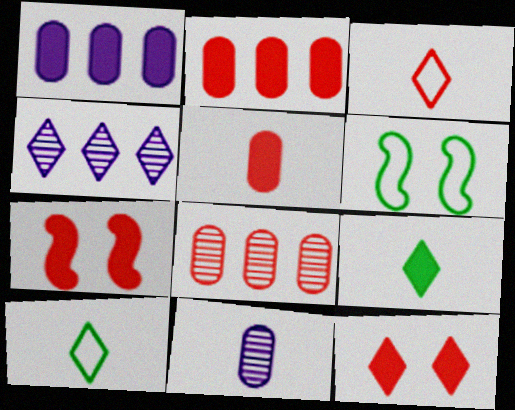[[1, 7, 9], 
[3, 7, 8], 
[4, 5, 6], 
[4, 10, 12]]